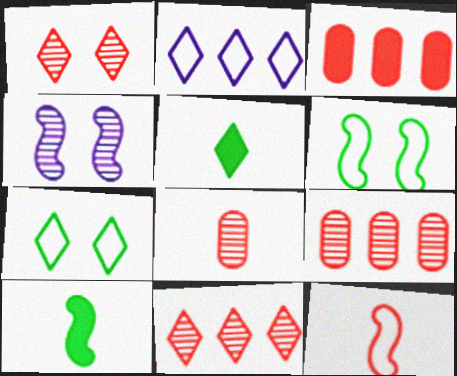[[1, 2, 5], 
[1, 3, 12]]